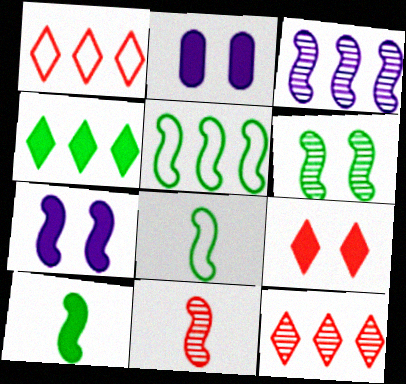[[2, 8, 12], 
[3, 6, 11], 
[5, 6, 10], 
[5, 7, 11]]